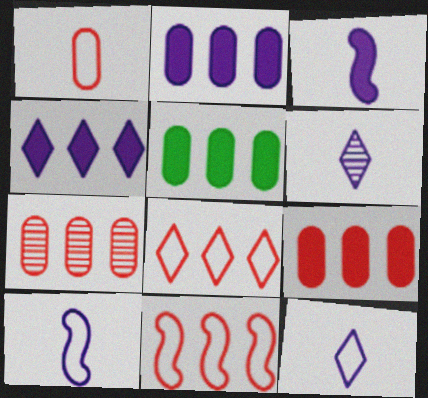[[2, 5, 9]]